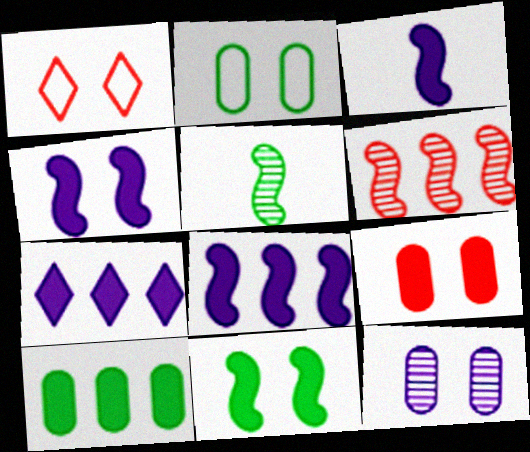[[1, 11, 12], 
[2, 9, 12], 
[3, 4, 8]]